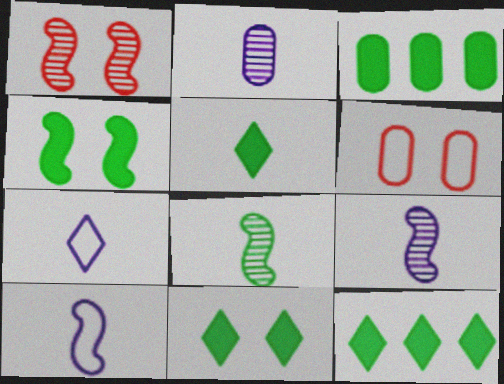[[1, 3, 7], 
[2, 3, 6], 
[3, 4, 5], 
[5, 11, 12], 
[6, 9, 12]]